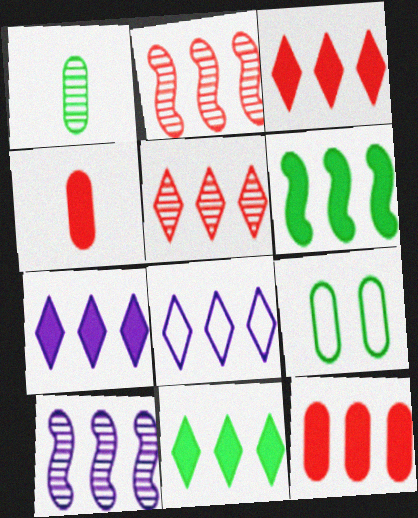[[3, 7, 11], 
[5, 8, 11], 
[6, 7, 12]]